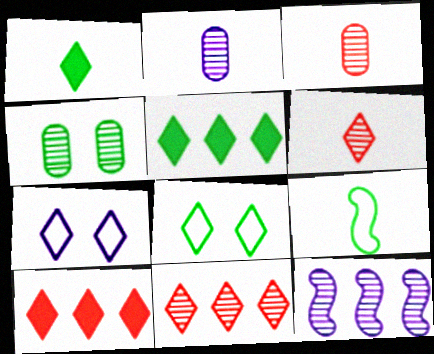[[1, 7, 11], 
[4, 5, 9], 
[4, 6, 12], 
[5, 6, 7]]